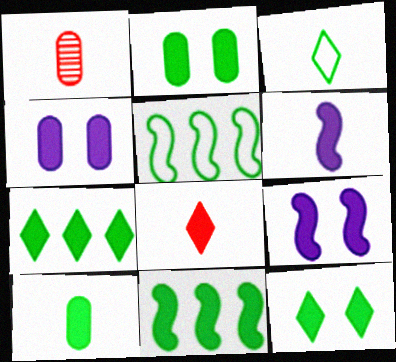[[1, 3, 6], 
[4, 8, 11], 
[6, 8, 10], 
[10, 11, 12]]